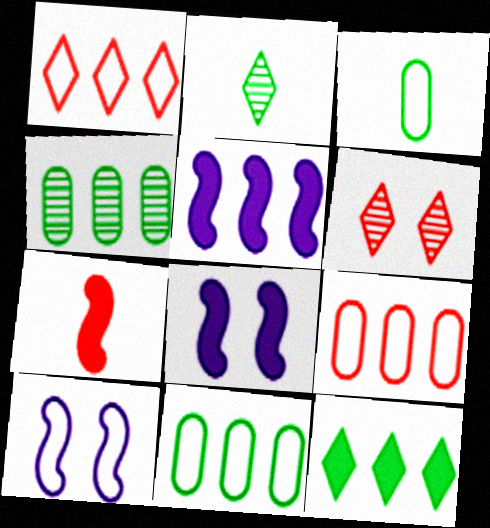[[1, 3, 10], 
[1, 4, 5], 
[2, 8, 9], 
[3, 5, 6], 
[6, 7, 9]]